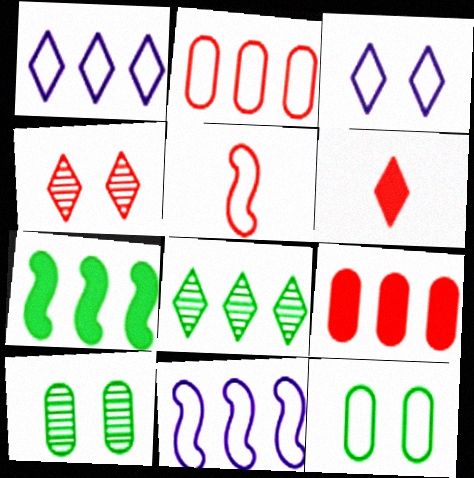[[1, 5, 12], 
[3, 6, 8], 
[4, 5, 9], 
[6, 10, 11], 
[8, 9, 11]]